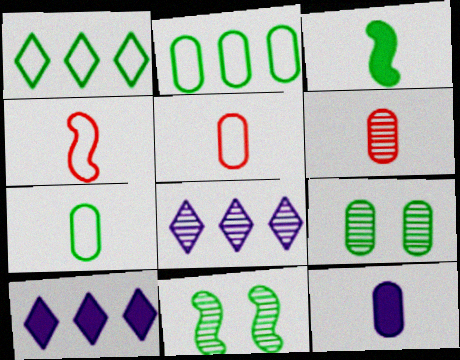[[1, 3, 9], 
[4, 9, 10], 
[5, 10, 11], 
[6, 7, 12], 
[6, 8, 11]]